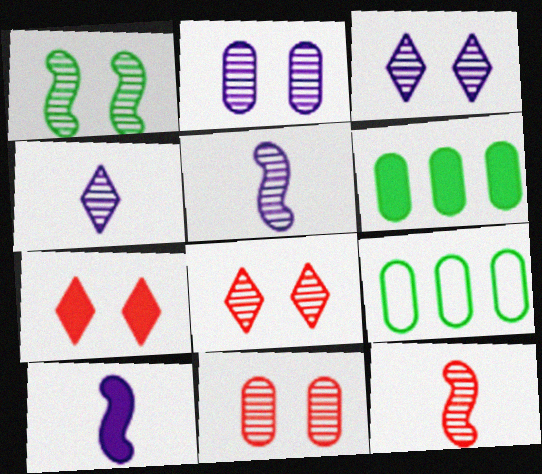[[1, 2, 8], 
[1, 3, 11], 
[5, 7, 9], 
[6, 7, 10], 
[8, 9, 10]]